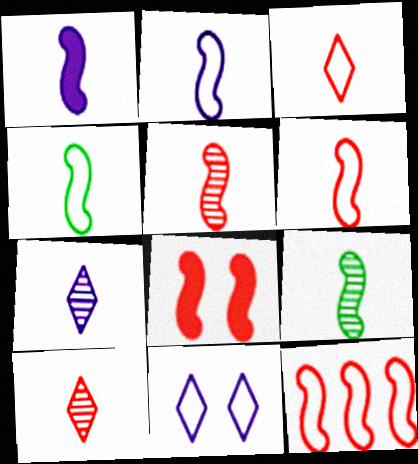[[1, 4, 5], 
[1, 6, 9], 
[2, 4, 6], 
[5, 8, 12]]